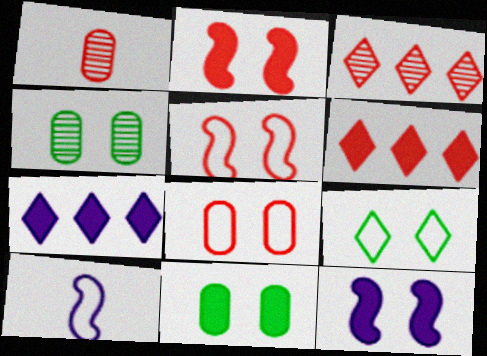[[1, 5, 6], 
[3, 10, 11], 
[4, 6, 10]]